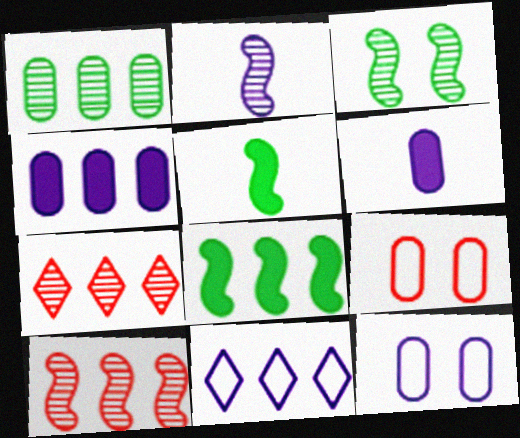[[1, 6, 9], 
[2, 3, 10], 
[5, 7, 12]]